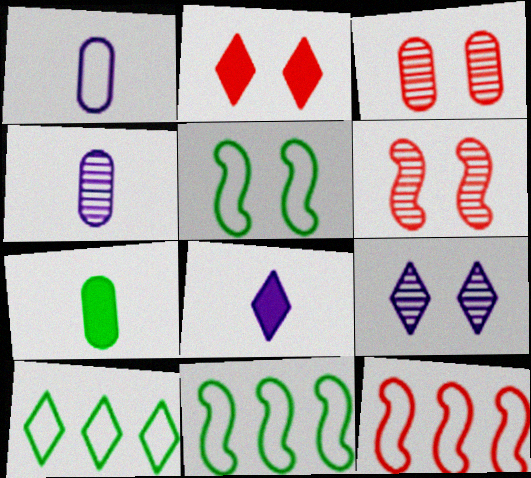[[2, 4, 11], 
[3, 8, 11], 
[7, 9, 12]]